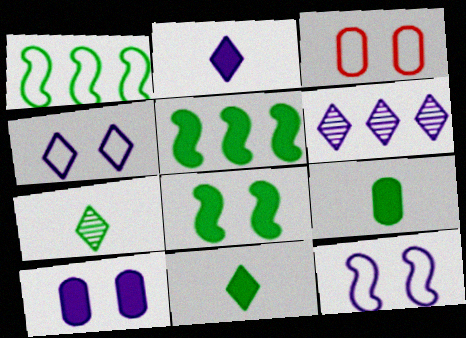[[2, 4, 6]]